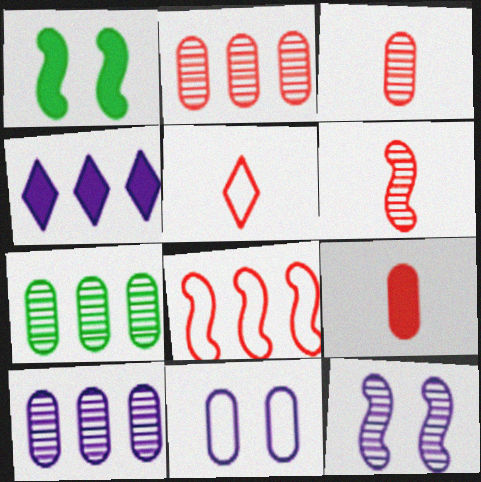[[1, 4, 9], 
[1, 5, 10], 
[2, 7, 10], 
[4, 7, 8], 
[5, 6, 9], 
[7, 9, 11]]